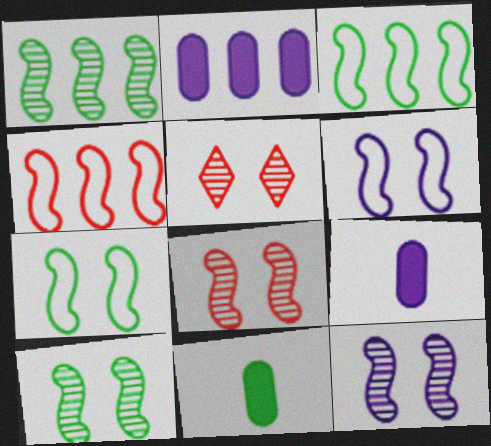[[3, 5, 9], 
[8, 10, 12]]